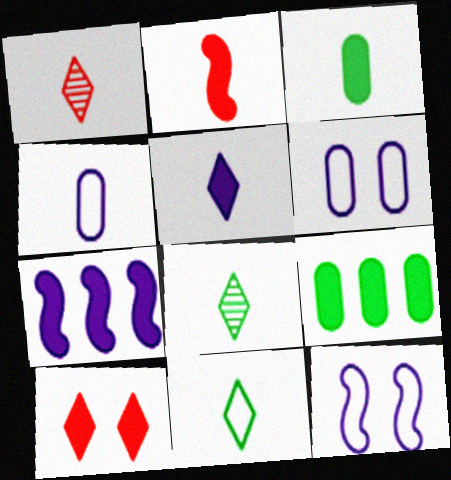[[1, 5, 11], 
[1, 9, 12], 
[2, 3, 5], 
[2, 4, 8], 
[3, 7, 10]]